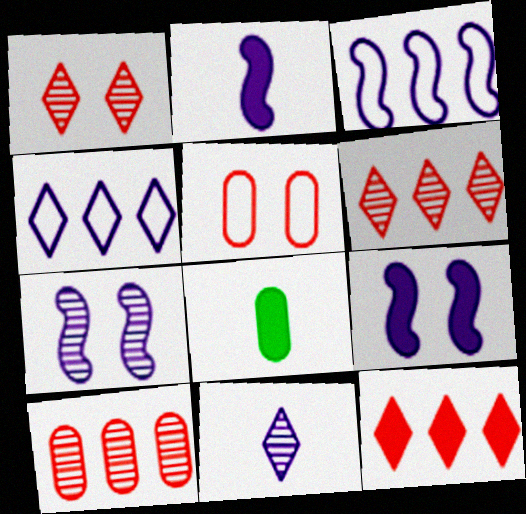[[1, 3, 8], 
[2, 3, 7], 
[8, 9, 12]]